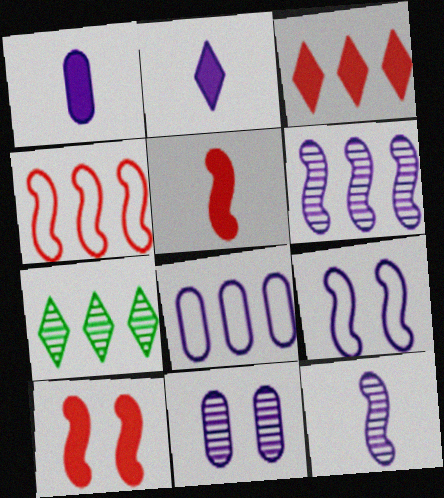[[1, 8, 11]]